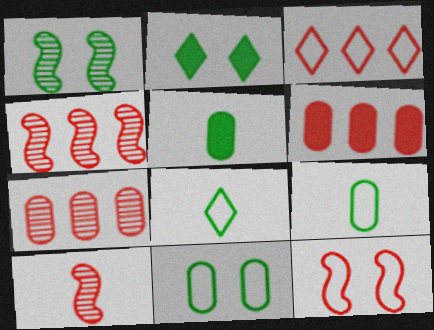[[1, 2, 11], 
[3, 4, 6]]